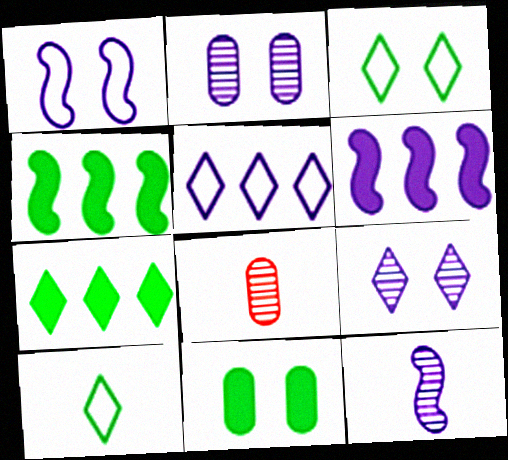[[1, 6, 12], 
[1, 7, 8], 
[3, 6, 8]]